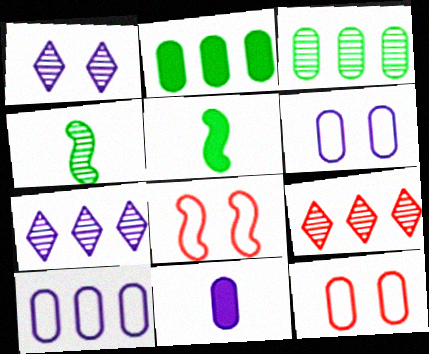[[3, 11, 12], 
[5, 6, 9], 
[5, 7, 12]]